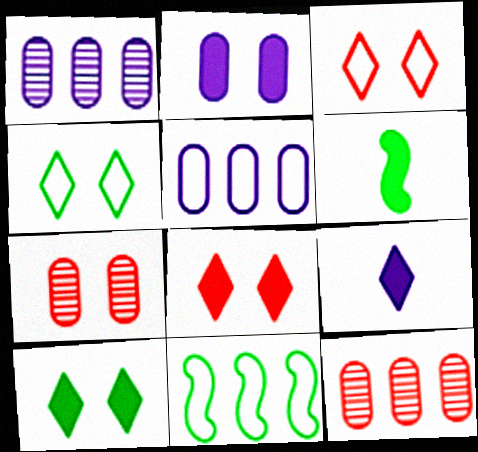[[1, 3, 6], 
[7, 9, 11]]